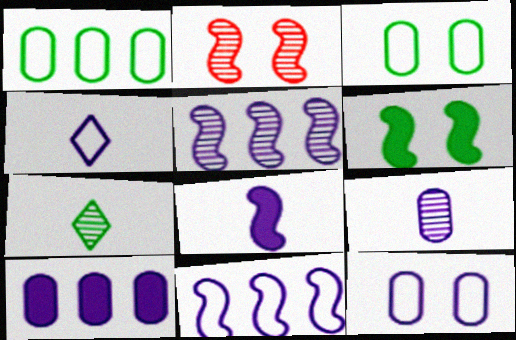[[1, 6, 7], 
[4, 8, 9], 
[4, 11, 12], 
[9, 10, 12]]